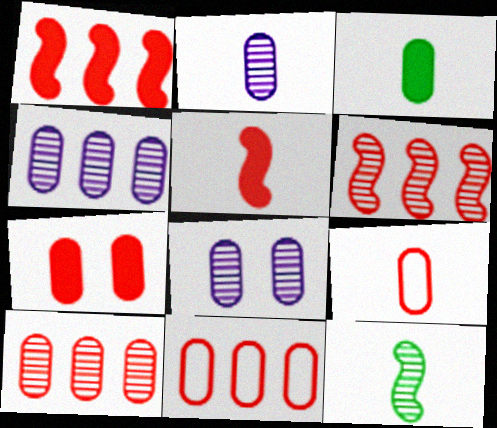[[2, 3, 9], 
[2, 4, 8], 
[3, 8, 11], 
[7, 9, 10]]